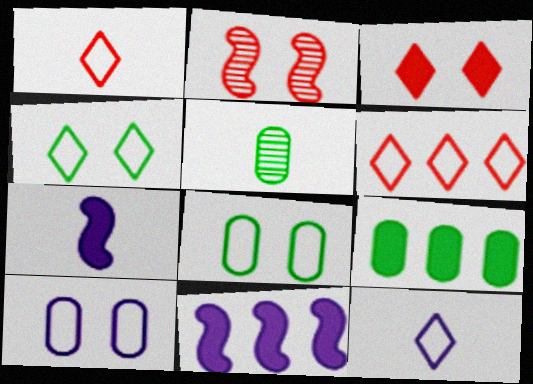[[1, 5, 7], 
[2, 9, 12], 
[3, 7, 9], 
[4, 6, 12], 
[5, 8, 9]]